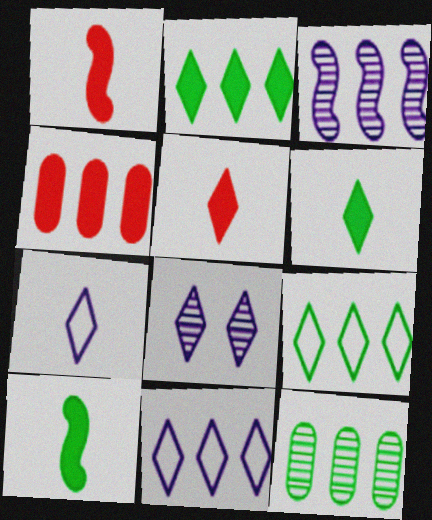[[3, 4, 9], 
[5, 8, 9]]